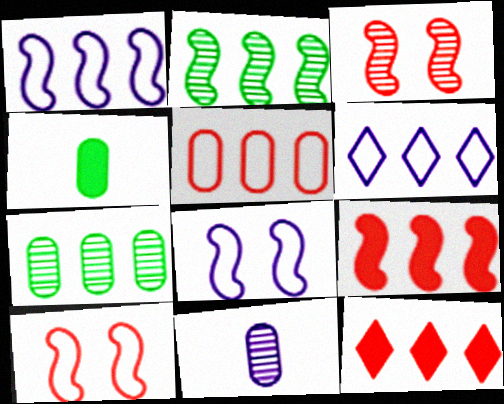[[1, 2, 9], 
[1, 7, 12], 
[3, 4, 6], 
[6, 7, 9]]